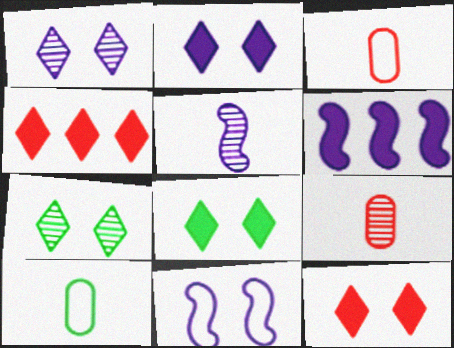[[2, 8, 12], 
[3, 6, 7], 
[5, 6, 11]]